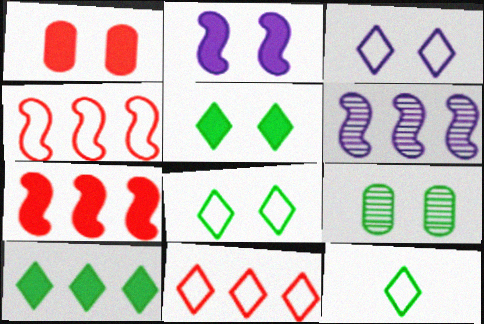[[1, 2, 5], 
[1, 6, 12], 
[3, 11, 12]]